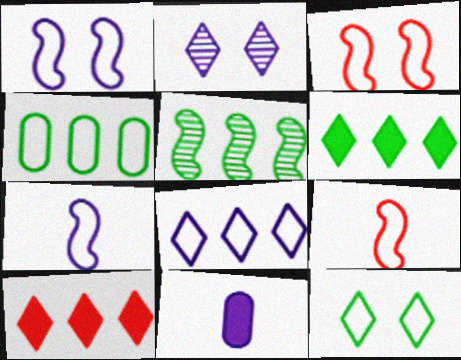[[4, 5, 6]]